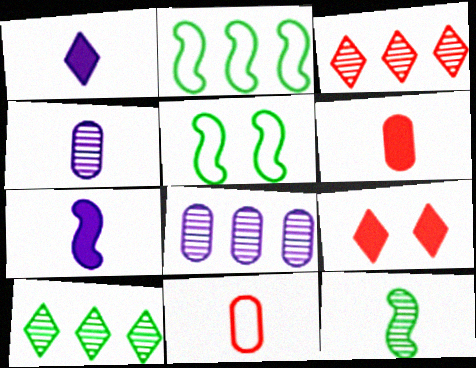[[1, 11, 12], 
[2, 4, 9]]